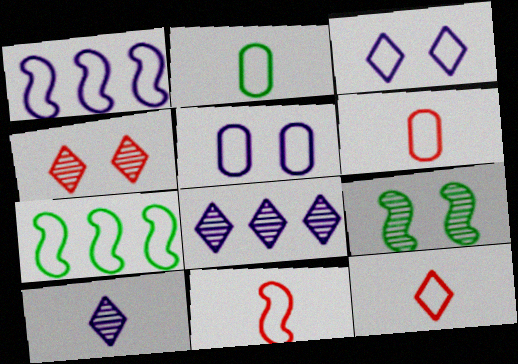[[3, 6, 7], 
[5, 7, 12], 
[6, 11, 12]]